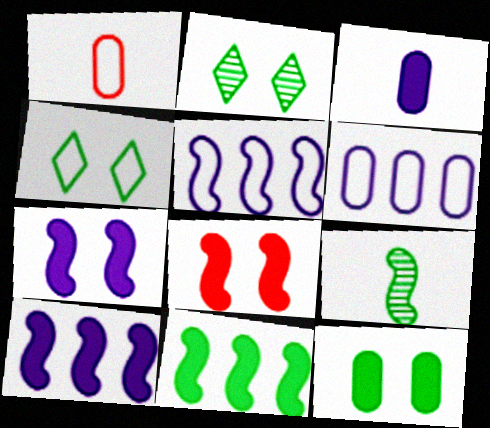[[1, 2, 10], 
[1, 4, 5], 
[5, 8, 9]]